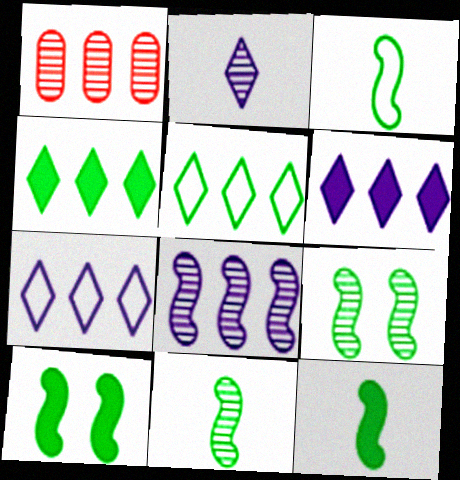[[1, 2, 9], 
[3, 11, 12]]